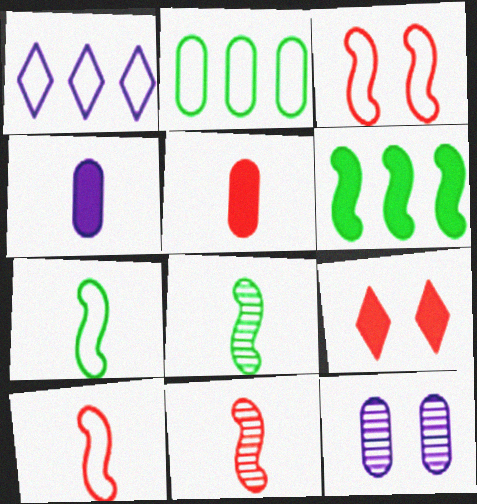[[2, 5, 12], 
[4, 6, 9]]